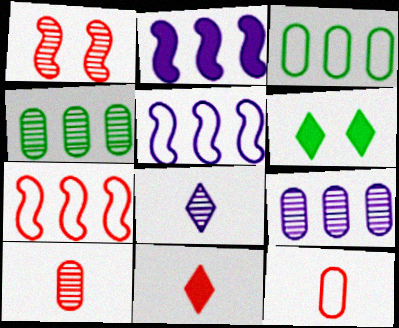[[1, 4, 8], 
[5, 6, 10]]